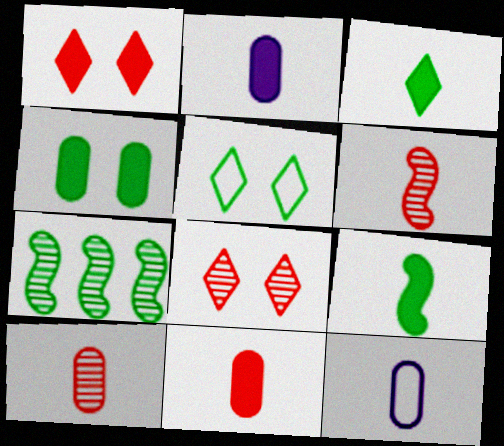[[1, 7, 12], 
[3, 6, 12]]